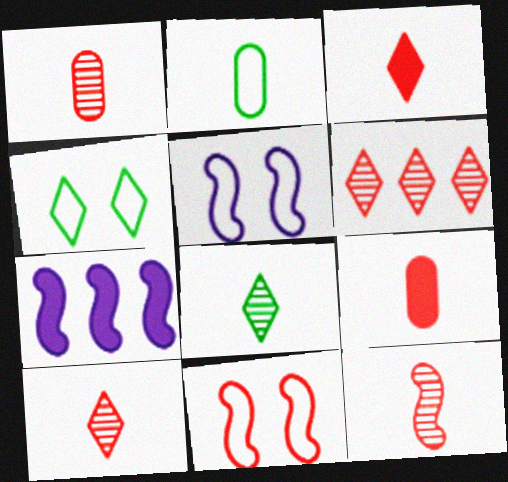[[1, 4, 7], 
[1, 10, 12], 
[6, 9, 11]]